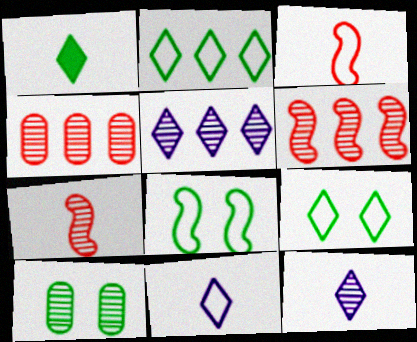[[5, 7, 10], 
[6, 10, 12]]